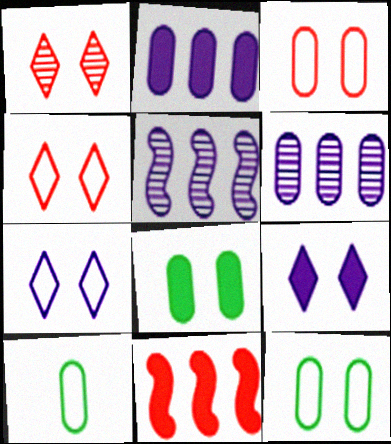[]